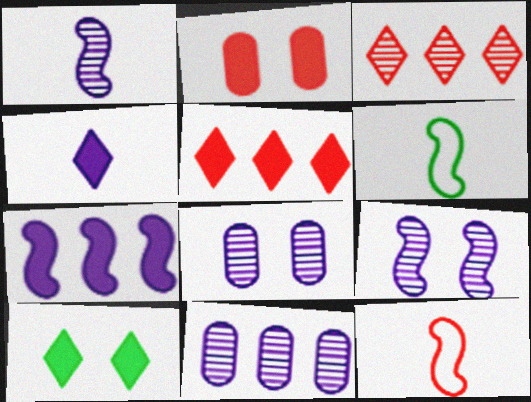[[2, 3, 12], 
[4, 5, 10], 
[5, 6, 8], 
[10, 11, 12]]